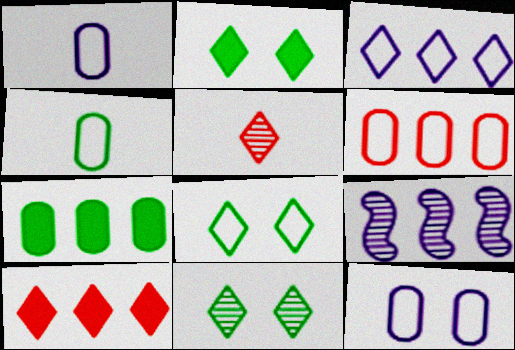[[2, 3, 5], 
[2, 8, 11], 
[4, 6, 12]]